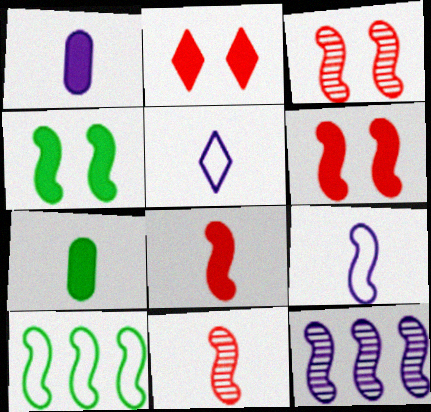[[5, 7, 11]]